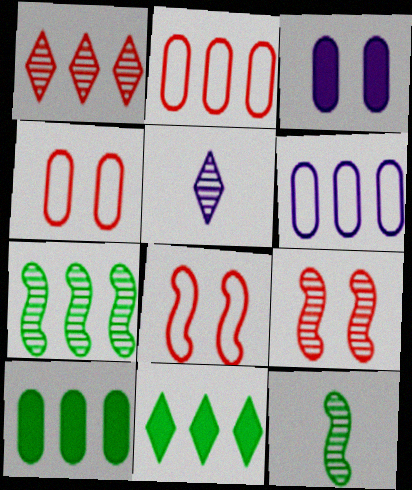[[5, 8, 10]]